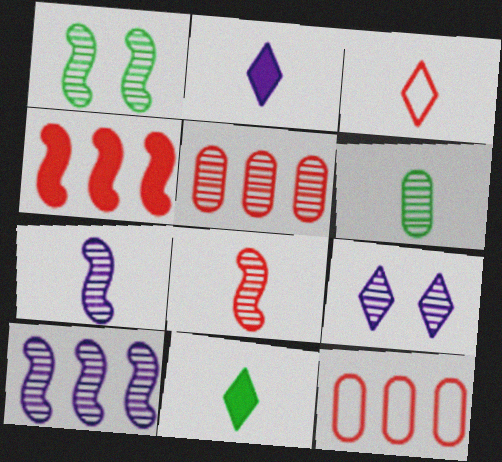[[1, 2, 12], 
[1, 8, 10]]